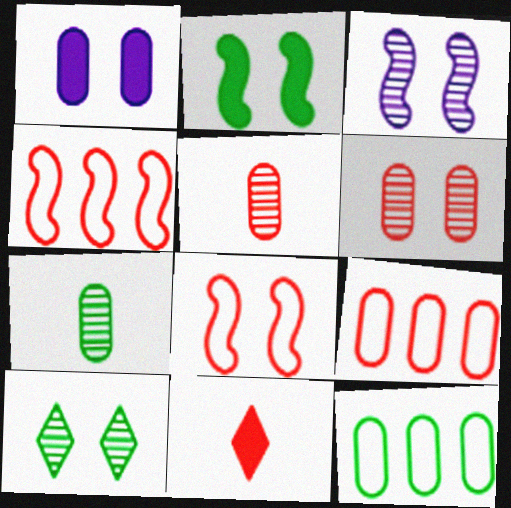[[1, 5, 12], 
[1, 7, 9], 
[1, 8, 10], 
[2, 3, 8], 
[3, 6, 10], 
[3, 11, 12], 
[4, 6, 11]]